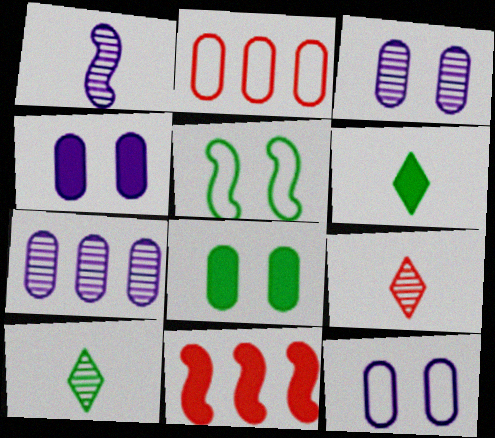[[1, 5, 11], 
[3, 4, 12], 
[4, 6, 11], 
[10, 11, 12]]